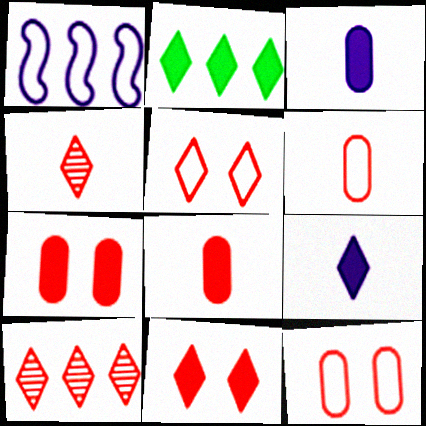[[2, 9, 11]]